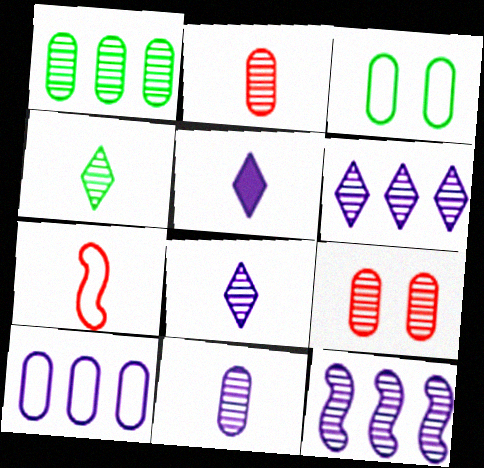[[1, 9, 11], 
[4, 9, 12]]